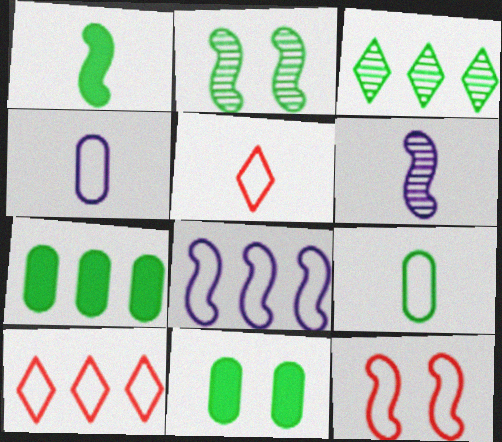[[6, 10, 11]]